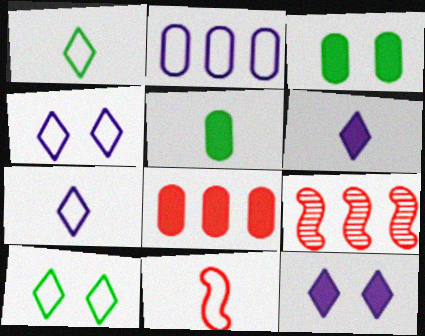[[2, 10, 11], 
[3, 7, 9], 
[4, 5, 9]]